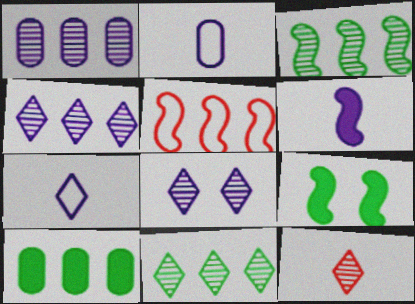[[4, 5, 10], 
[8, 11, 12]]